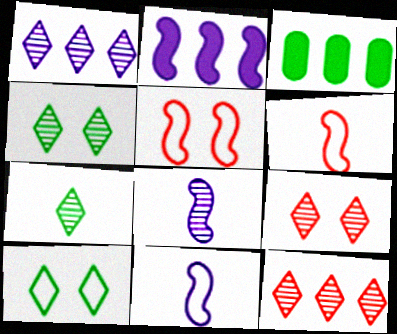[[1, 7, 9], 
[3, 9, 11]]